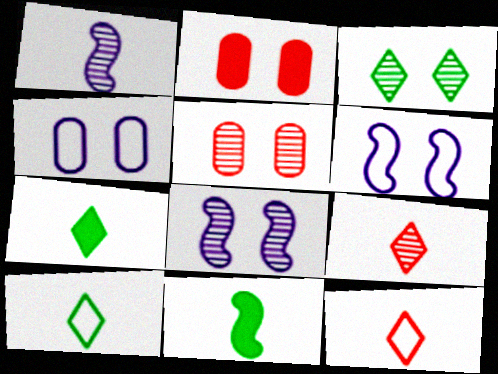[[2, 3, 6], 
[3, 5, 8]]